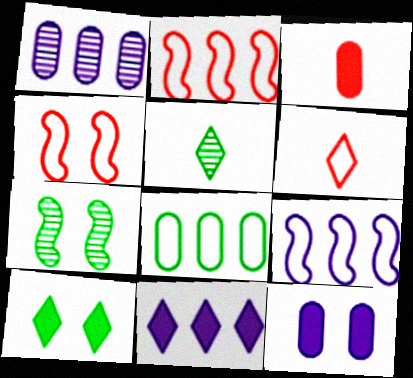[[1, 9, 11], 
[2, 5, 12]]